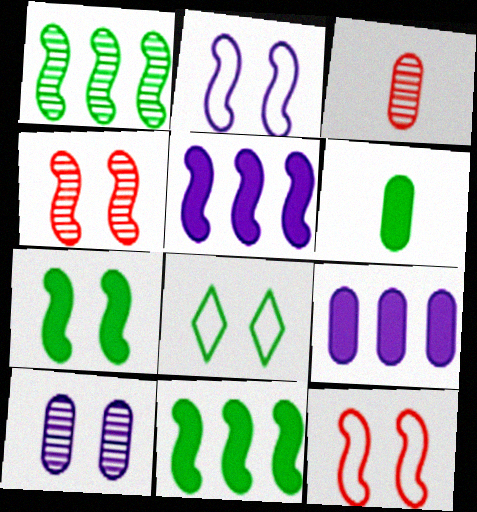[[1, 6, 8], 
[2, 4, 7], 
[3, 5, 8]]